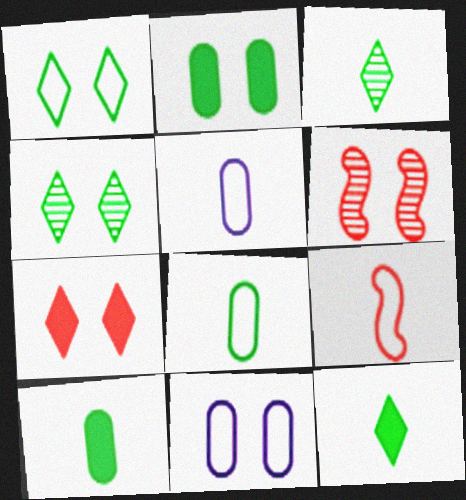[]